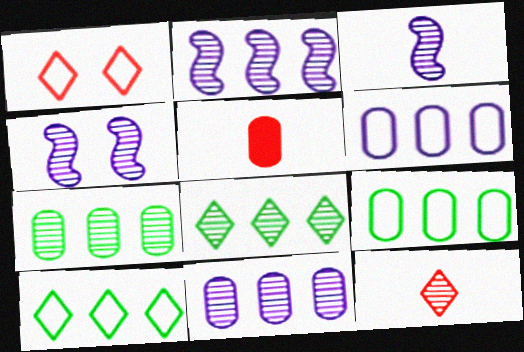[[2, 3, 4], 
[4, 5, 10], 
[4, 7, 12]]